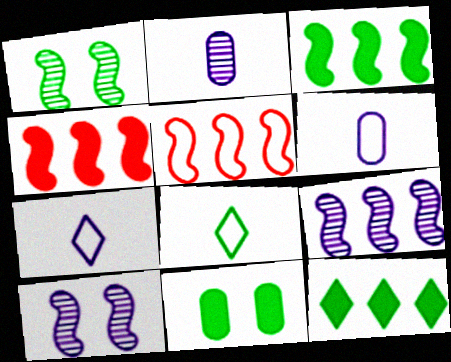[[3, 5, 9]]